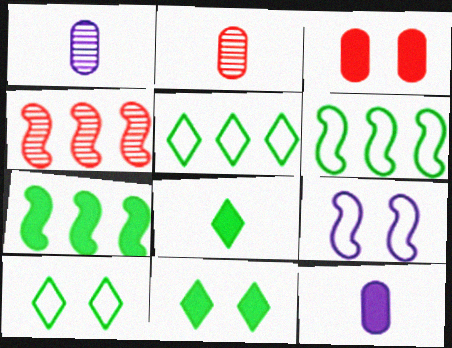[[4, 10, 12]]